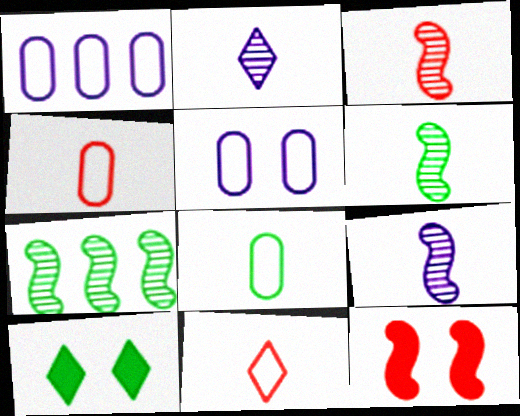[[1, 3, 10], 
[3, 6, 9], 
[7, 8, 10]]